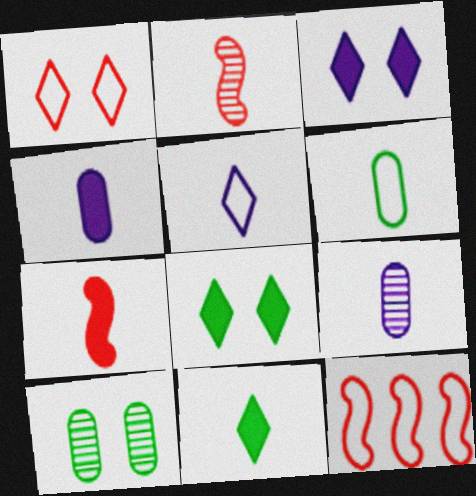[[4, 7, 11], 
[8, 9, 12]]